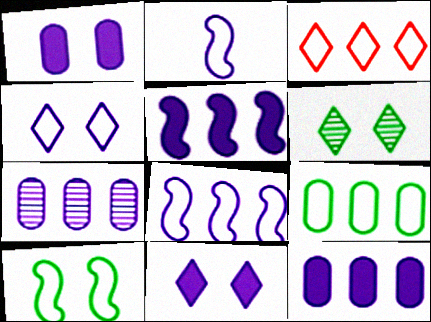[[2, 7, 11], 
[3, 8, 9]]